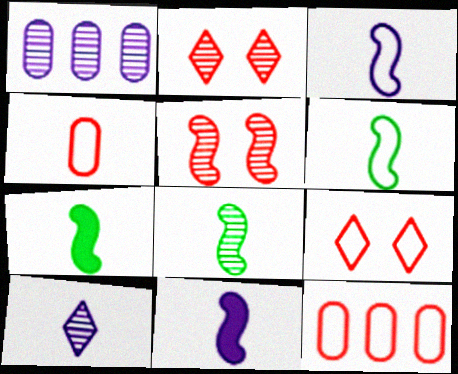[[1, 2, 8], 
[1, 7, 9], 
[4, 7, 10], 
[6, 7, 8]]